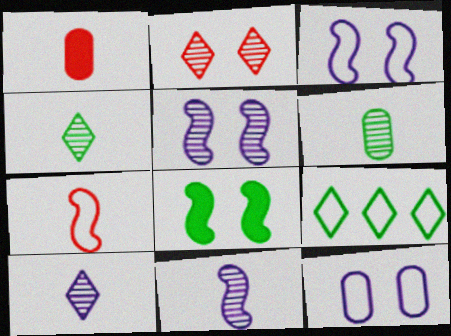[[1, 5, 9], 
[2, 8, 12], 
[6, 8, 9], 
[7, 9, 12]]